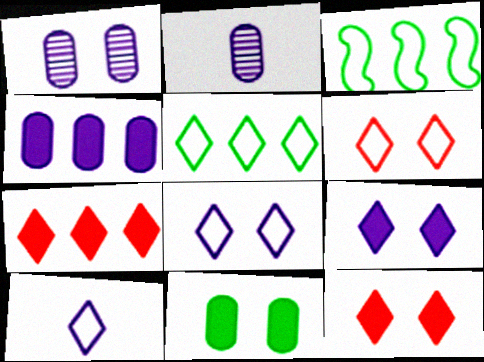[[2, 3, 12], 
[5, 6, 10]]